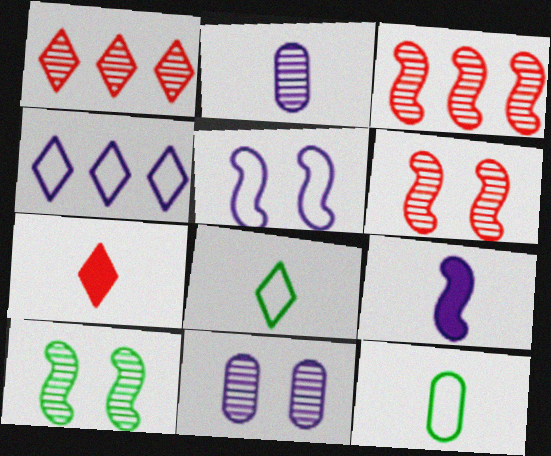[[1, 2, 10], 
[4, 9, 11]]